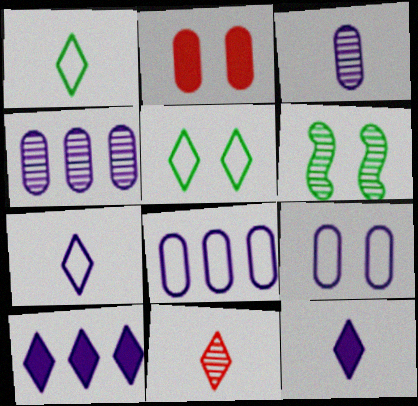[[1, 11, 12], 
[4, 6, 11], 
[5, 10, 11]]